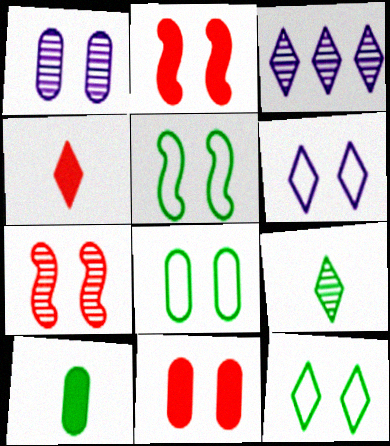[[1, 2, 12], 
[1, 8, 11], 
[3, 4, 12], 
[5, 8, 12]]